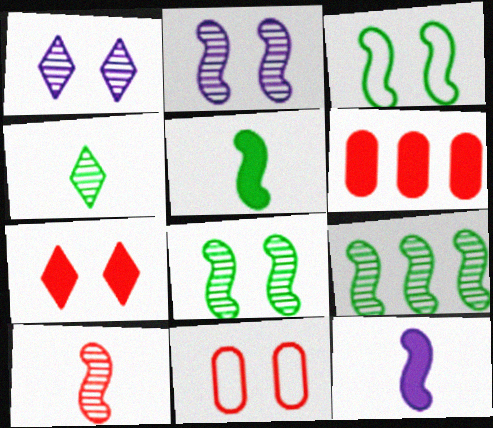[[2, 9, 10], 
[3, 5, 9]]